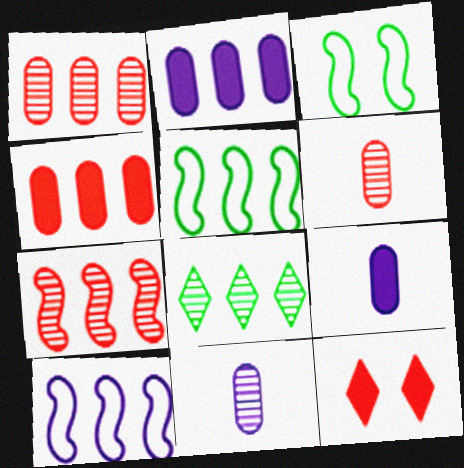[[4, 8, 10], 
[5, 11, 12]]